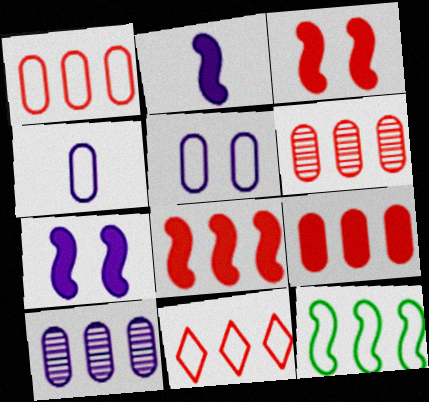[[1, 6, 9], 
[6, 8, 11]]